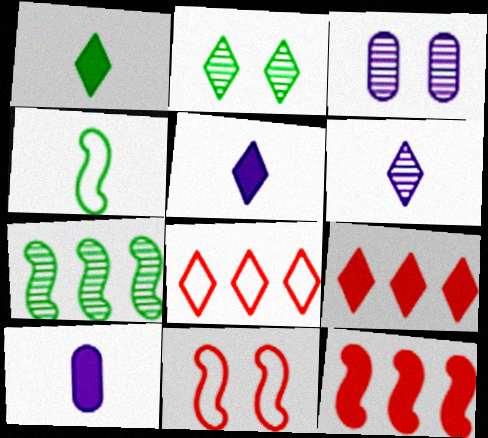[[2, 5, 8], 
[3, 4, 9]]